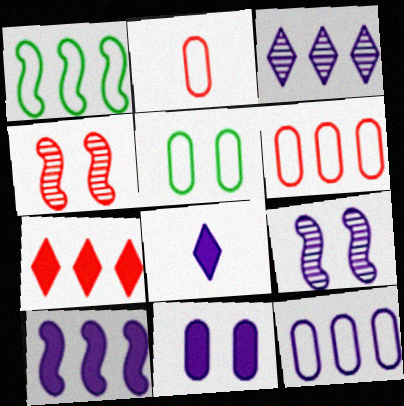[[2, 4, 7], 
[2, 5, 12], 
[3, 10, 12], 
[8, 9, 12], 
[8, 10, 11]]